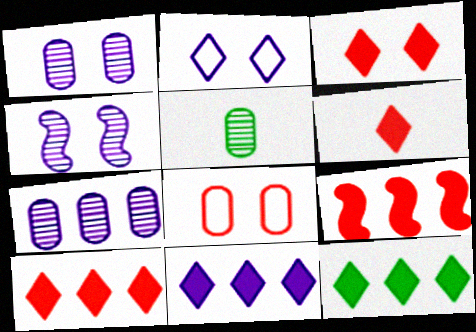[[2, 5, 9], 
[3, 6, 10], 
[10, 11, 12]]